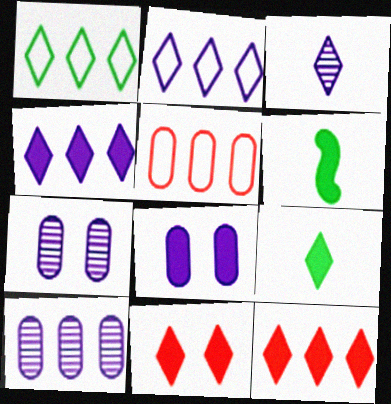[[1, 3, 11], 
[4, 9, 11], 
[6, 8, 12]]